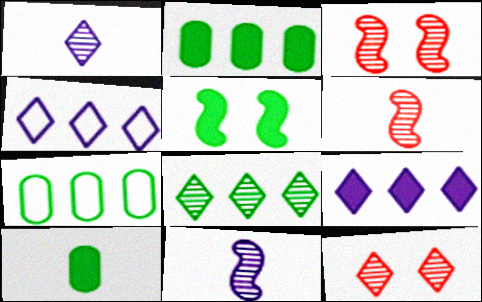[[1, 8, 12], 
[3, 4, 10]]